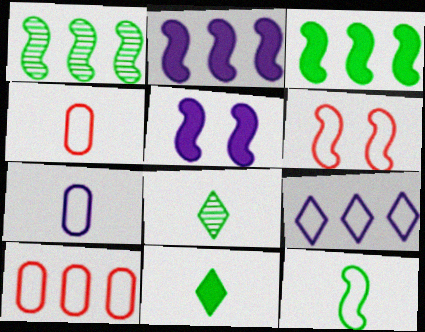[[5, 8, 10]]